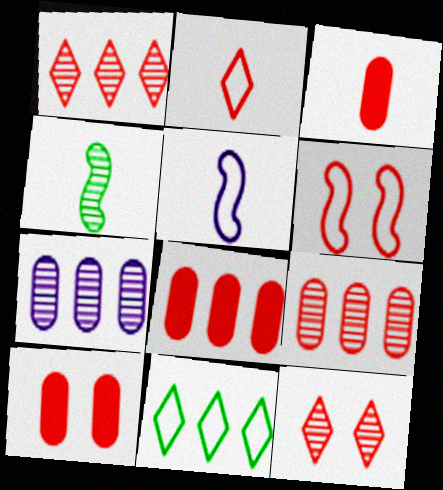[[1, 3, 6], 
[3, 8, 10], 
[4, 7, 12], 
[6, 10, 12]]